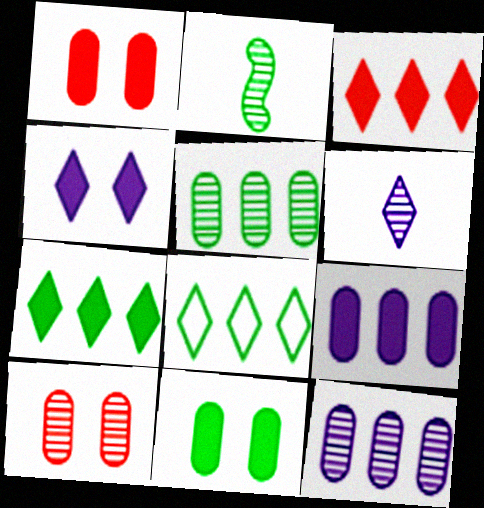[[2, 8, 11]]